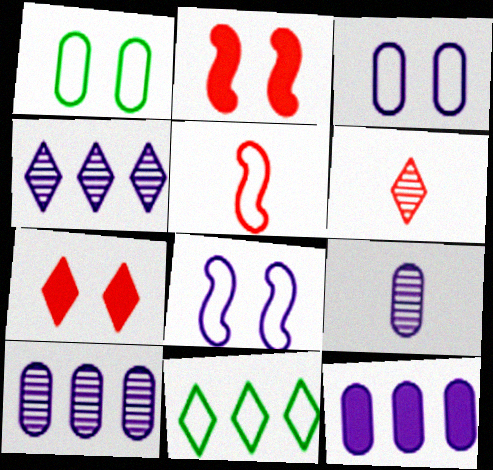[[2, 9, 11], 
[3, 5, 11], 
[3, 9, 12]]